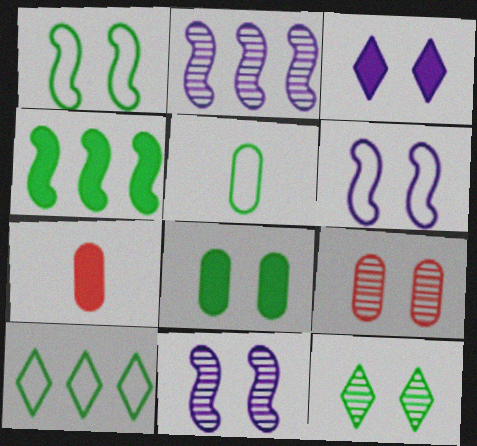[[1, 3, 9], 
[1, 5, 10], 
[1, 8, 12], 
[3, 4, 7], 
[4, 5, 12], 
[7, 10, 11], 
[9, 11, 12]]